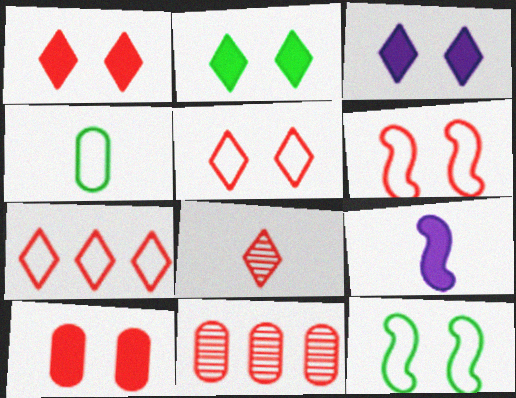[[1, 2, 3], 
[1, 7, 8], 
[4, 8, 9]]